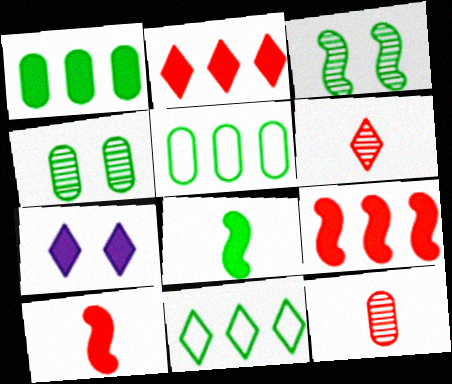[[1, 7, 10], 
[4, 8, 11], 
[6, 7, 11]]